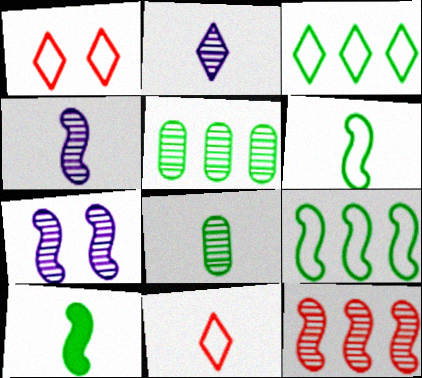[]